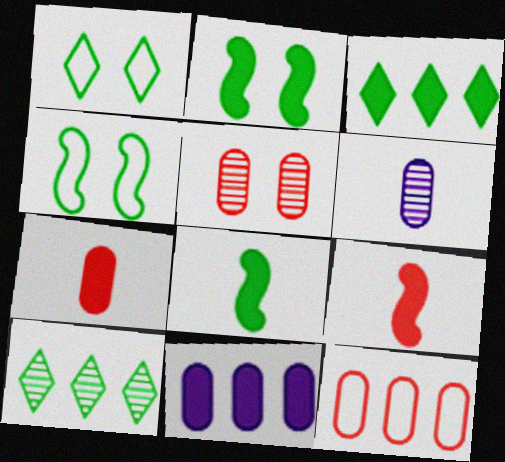[[5, 7, 12]]